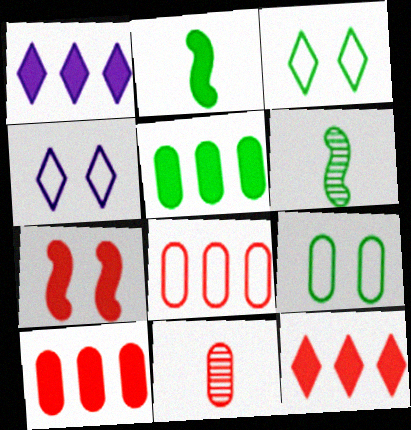[[3, 5, 6], 
[4, 6, 10]]